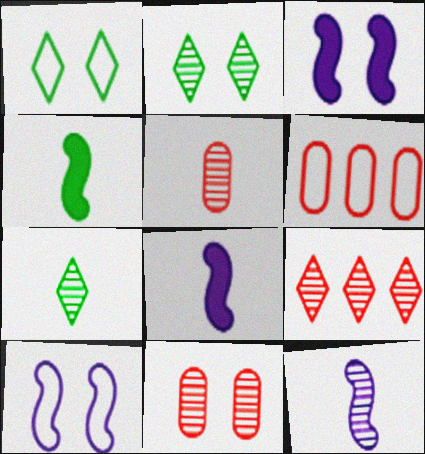[[1, 3, 11], 
[2, 6, 8], 
[3, 6, 7], 
[5, 7, 12]]